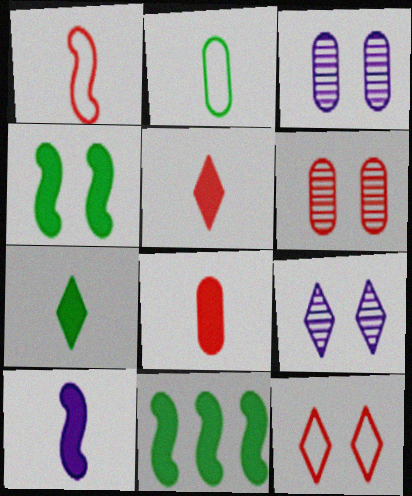[[3, 4, 12], 
[7, 8, 10]]